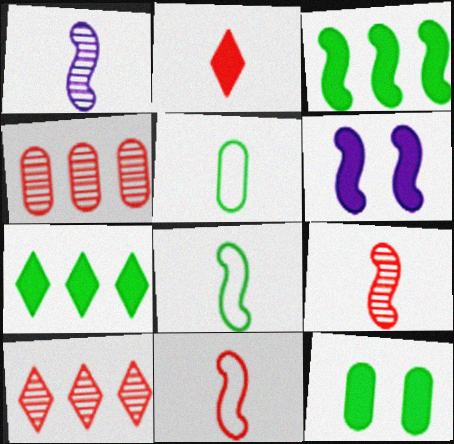[[1, 2, 5], 
[5, 6, 10]]